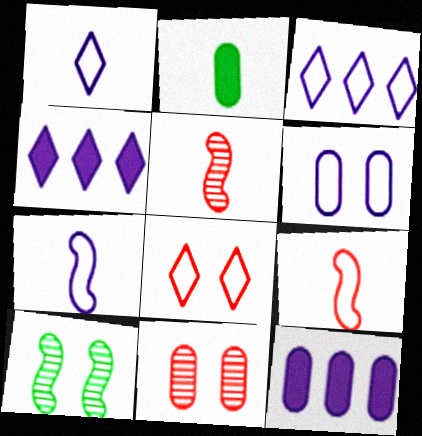[[1, 2, 5], 
[3, 6, 7]]